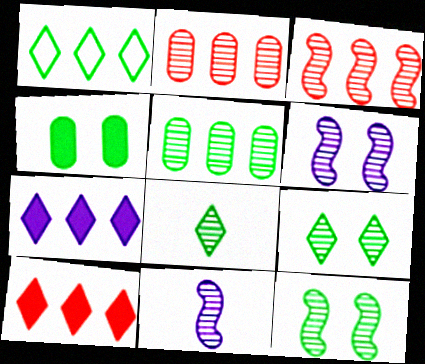[[2, 6, 8], 
[2, 9, 11], 
[3, 11, 12], 
[5, 8, 12]]